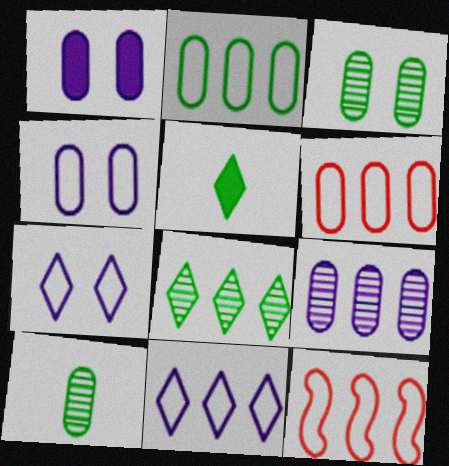[[1, 6, 10], 
[2, 11, 12]]